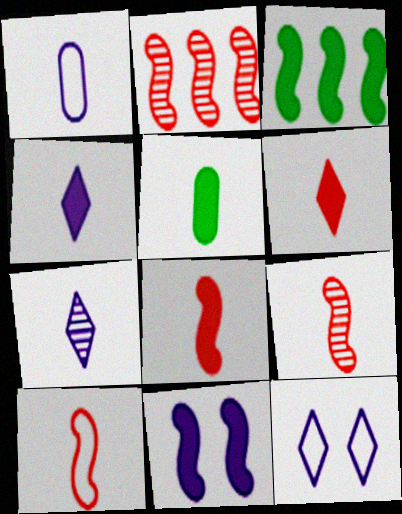[[2, 5, 12], 
[3, 8, 11], 
[4, 5, 8], 
[5, 7, 10], 
[8, 9, 10]]